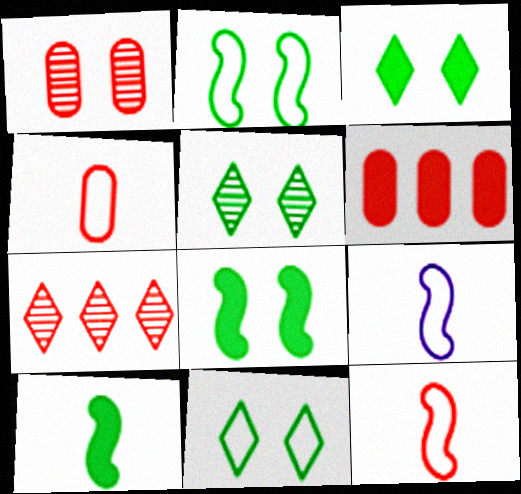[[1, 4, 6], 
[3, 5, 11], 
[5, 6, 9]]